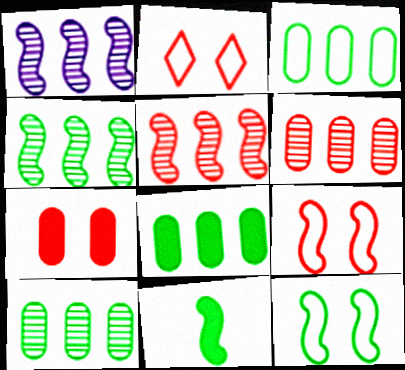[[1, 4, 5], 
[1, 9, 11], 
[3, 8, 10], 
[4, 11, 12]]